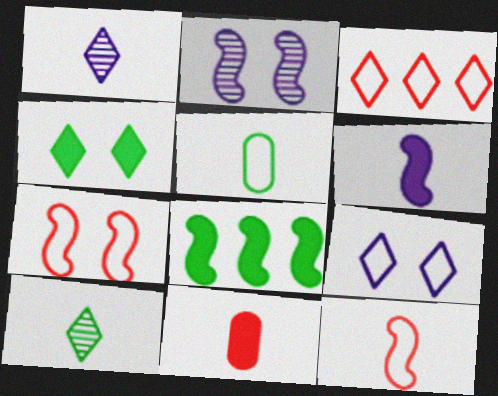[[1, 3, 4], 
[2, 8, 12]]